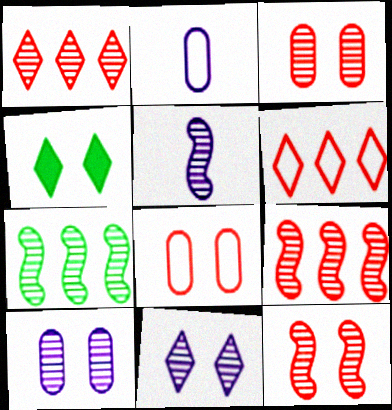[[2, 4, 9], 
[5, 7, 12]]